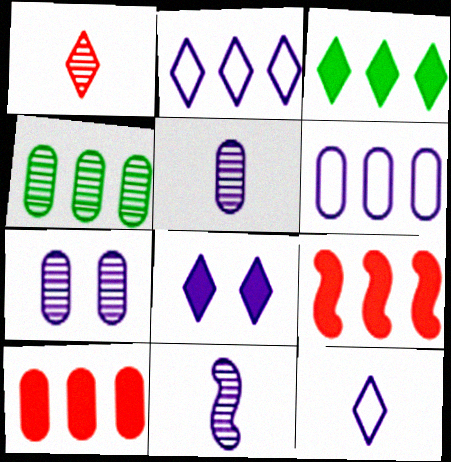[[2, 4, 9], 
[4, 6, 10], 
[6, 8, 11]]